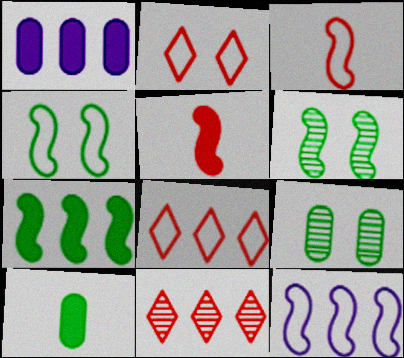[[3, 4, 12], 
[5, 6, 12]]